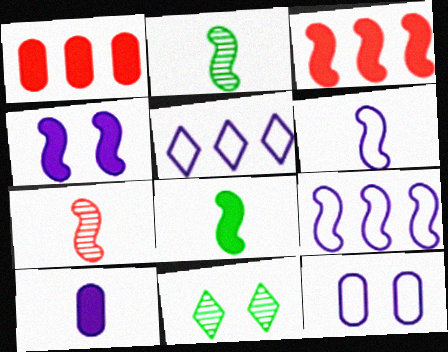[[1, 6, 11], 
[3, 4, 8], 
[5, 6, 12], 
[6, 7, 8]]